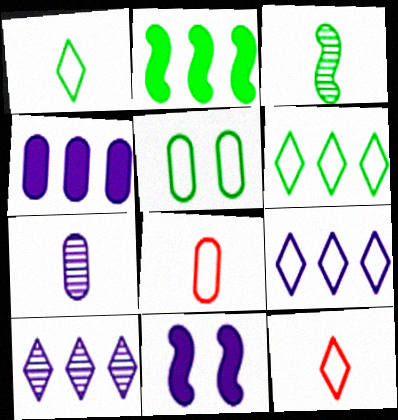[[7, 9, 11]]